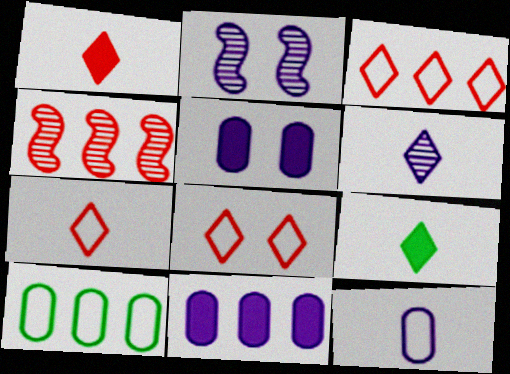[[1, 2, 10], 
[3, 7, 8], 
[6, 7, 9]]